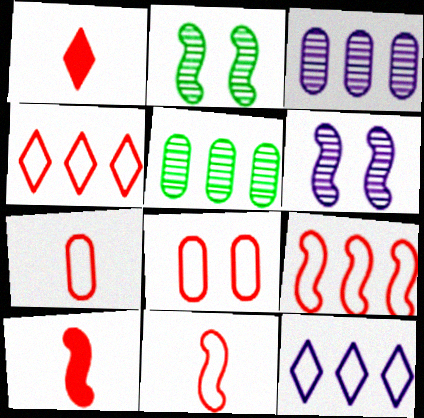[[4, 8, 11]]